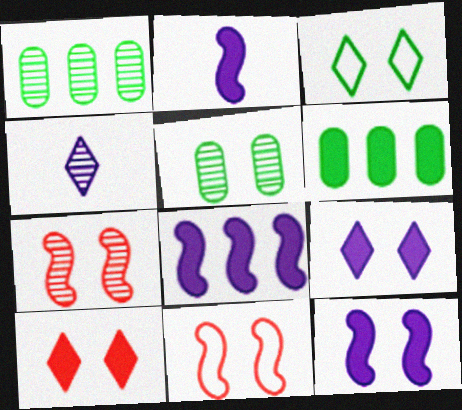[[1, 4, 7], 
[2, 6, 10], 
[2, 8, 12], 
[4, 6, 11], 
[5, 9, 11]]